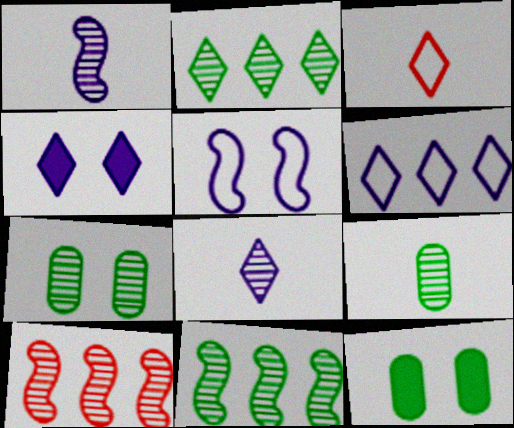[[2, 3, 4], 
[4, 6, 8], 
[7, 8, 10]]